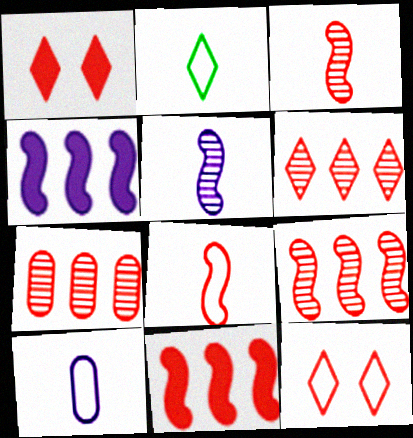[[1, 7, 8], 
[2, 8, 10], 
[6, 7, 9]]